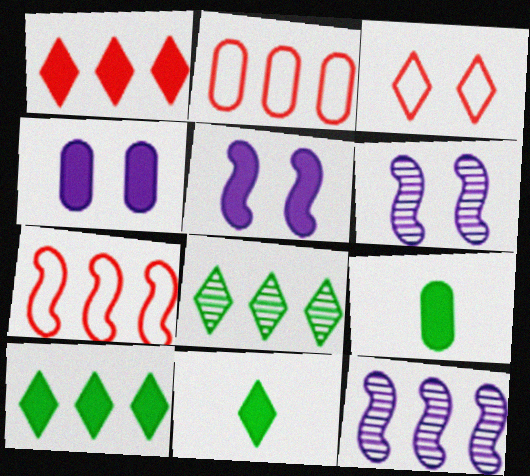[[1, 5, 9], 
[2, 6, 11], 
[2, 10, 12], 
[3, 9, 12]]